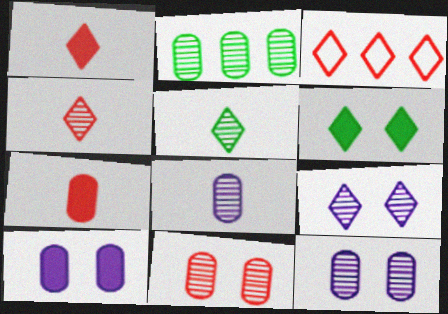[[2, 8, 11]]